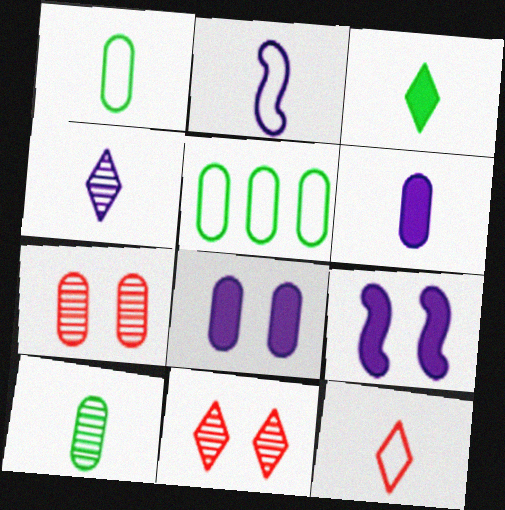[[1, 2, 12], 
[2, 4, 6], 
[3, 4, 12], 
[5, 6, 7]]